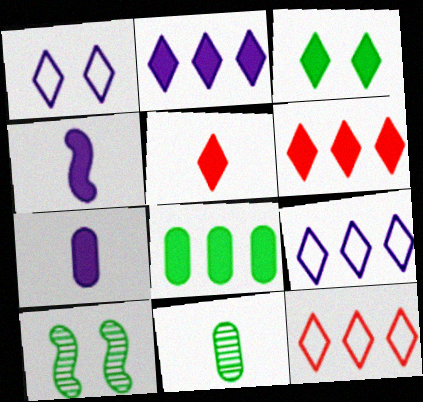[[2, 3, 5], 
[7, 10, 12]]